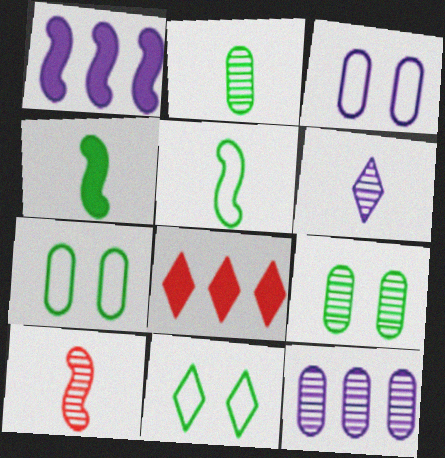[[1, 3, 6], 
[2, 6, 10], 
[6, 8, 11]]